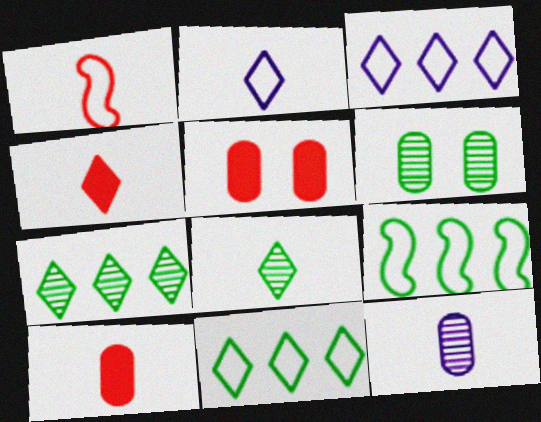[[2, 4, 8]]